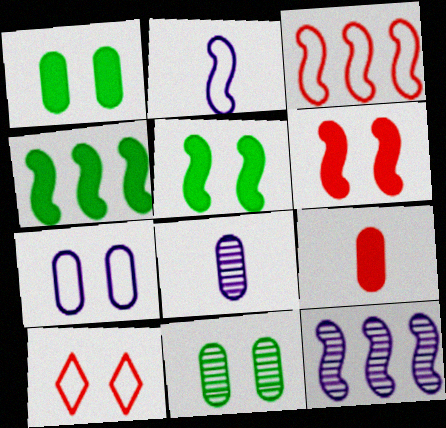[[3, 4, 12], 
[4, 8, 10]]